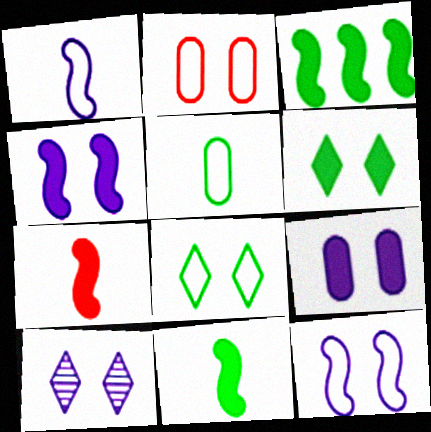[[2, 8, 12], 
[3, 4, 7], 
[9, 10, 12]]